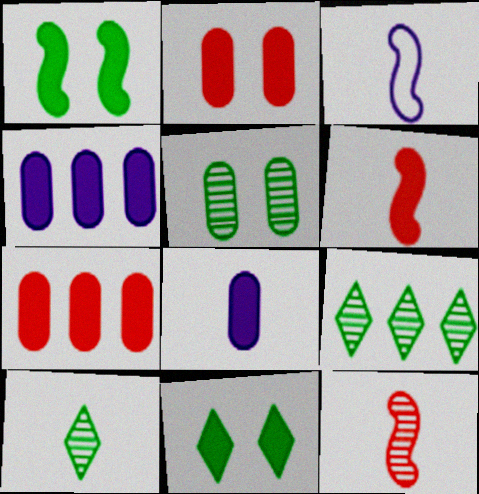[[2, 3, 9], 
[4, 6, 11]]